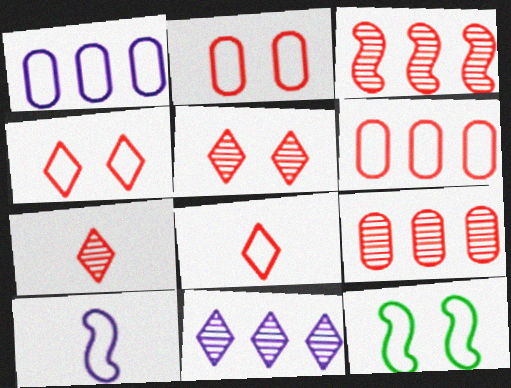[[1, 8, 12]]